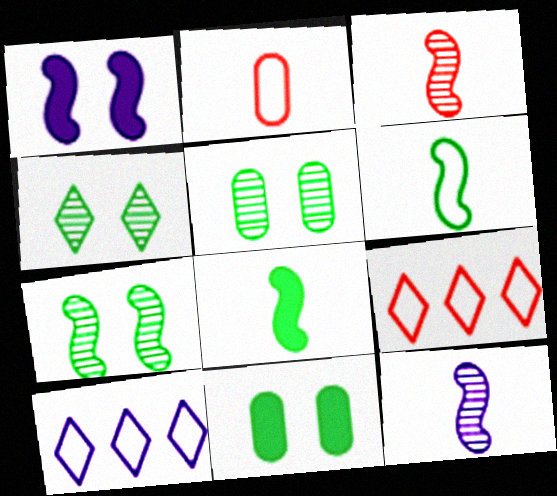[[3, 10, 11], 
[4, 5, 7], 
[9, 11, 12]]